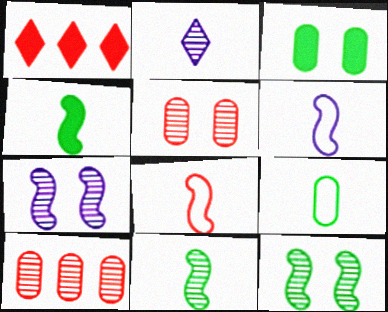[[1, 5, 8], 
[1, 7, 9], 
[2, 10, 12]]